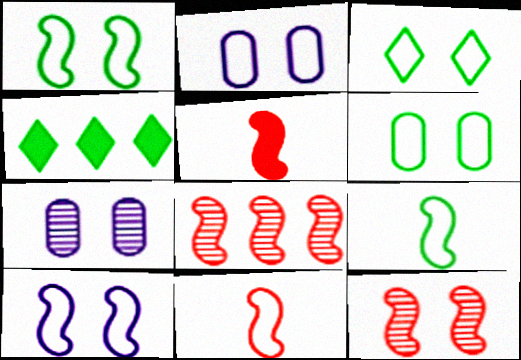[[1, 3, 6], 
[4, 7, 11]]